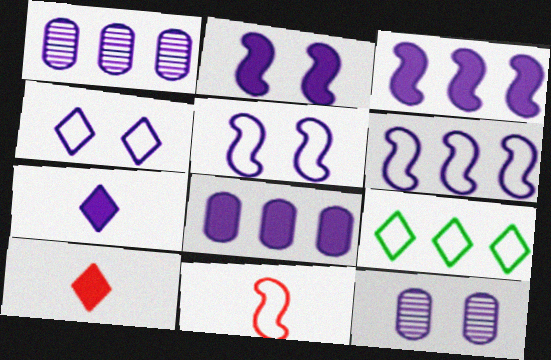[[1, 5, 7], 
[2, 4, 12], 
[2, 7, 8], 
[6, 7, 12]]